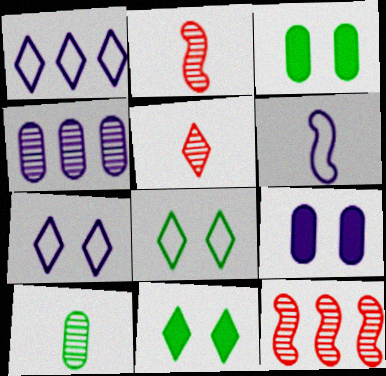[[1, 2, 3], 
[1, 5, 11]]